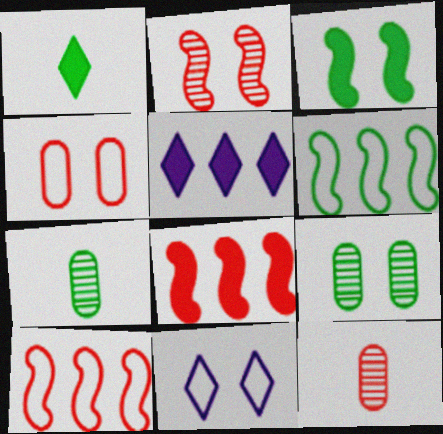[[1, 6, 9], 
[7, 8, 11]]